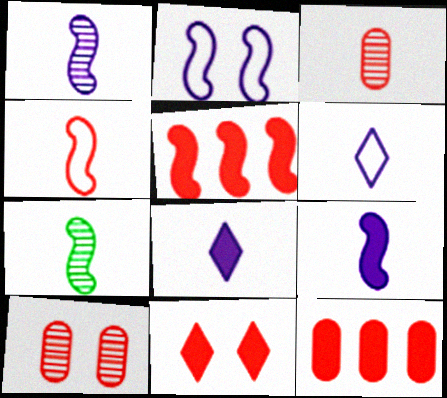[[2, 5, 7], 
[4, 7, 9]]